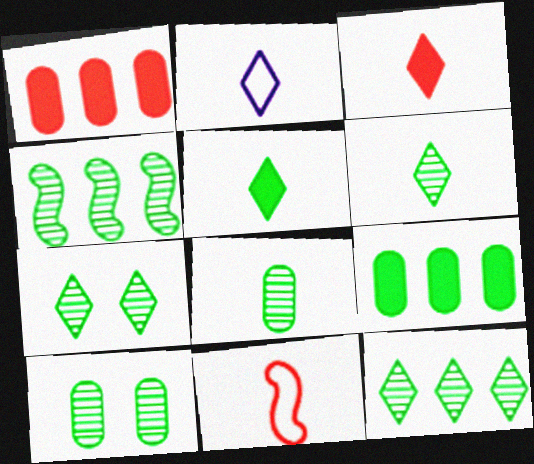[[2, 3, 6], 
[4, 6, 10], 
[4, 7, 8], 
[6, 7, 12]]